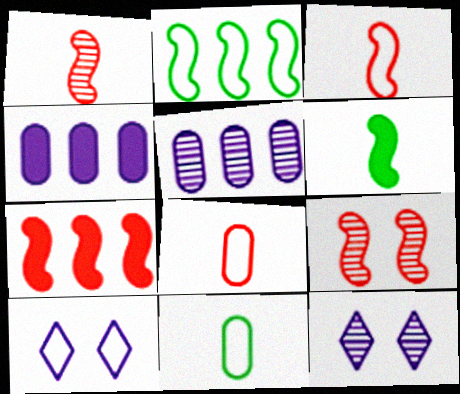[[2, 8, 10], 
[3, 7, 9], 
[7, 11, 12]]